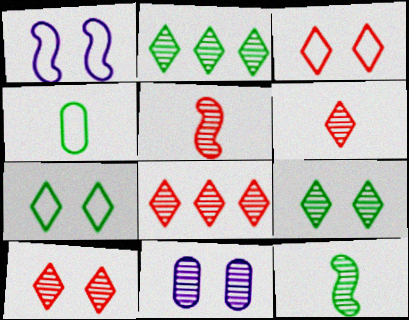[[2, 5, 11], 
[6, 8, 10], 
[8, 11, 12]]